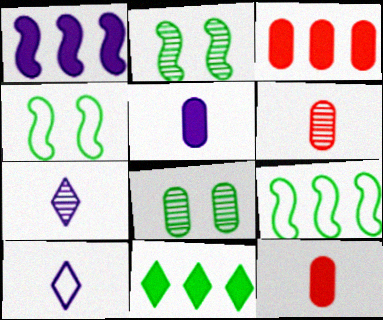[[1, 3, 11], 
[2, 3, 10], 
[3, 4, 7]]